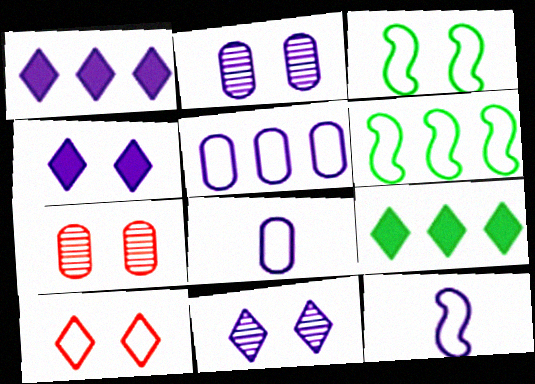[[1, 2, 12], 
[3, 4, 7], 
[6, 8, 10], 
[7, 9, 12]]